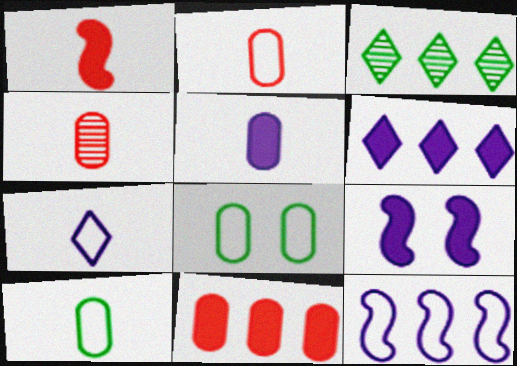[[2, 3, 9], 
[3, 11, 12], 
[4, 5, 10], 
[5, 6, 9]]